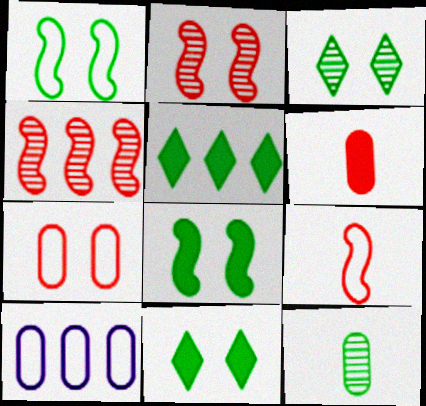[[1, 5, 12], 
[4, 5, 10]]